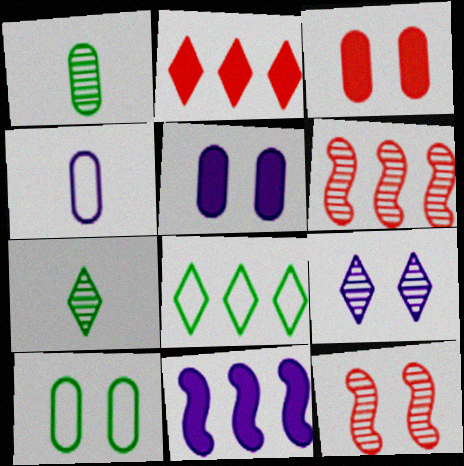[[1, 6, 9], 
[4, 9, 11]]